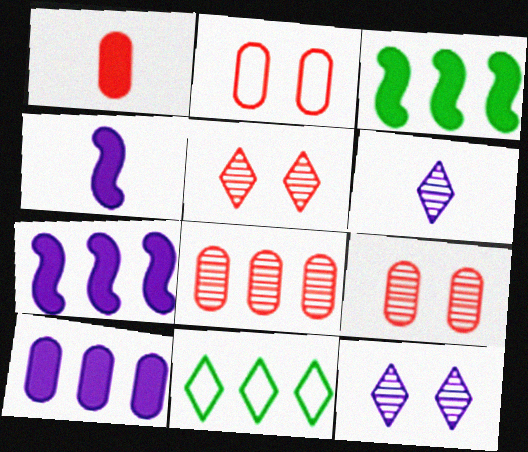[[1, 2, 8], 
[2, 3, 6], 
[4, 9, 11], 
[7, 8, 11]]